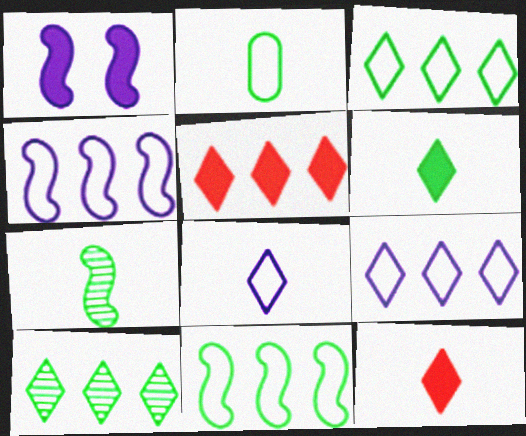[[2, 6, 7], 
[5, 9, 10]]